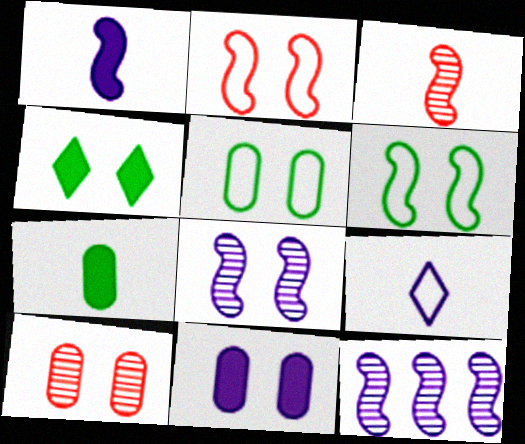[[3, 7, 9], 
[5, 10, 11], 
[9, 11, 12]]